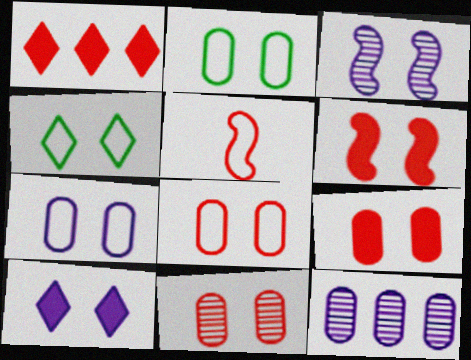[[1, 5, 11], 
[2, 7, 8], 
[3, 4, 9], 
[3, 7, 10], 
[8, 9, 11]]